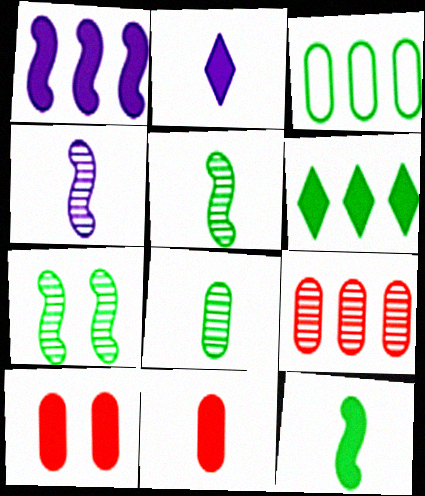[[2, 11, 12]]